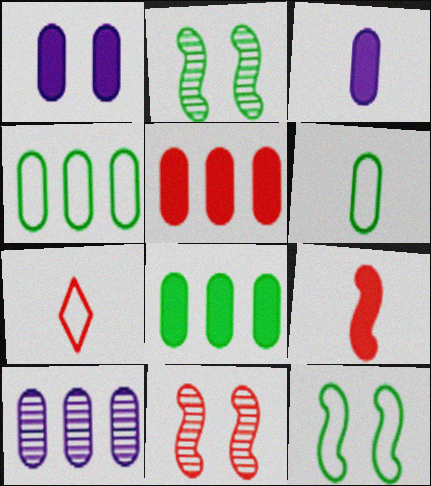[[4, 5, 10], 
[5, 7, 11]]